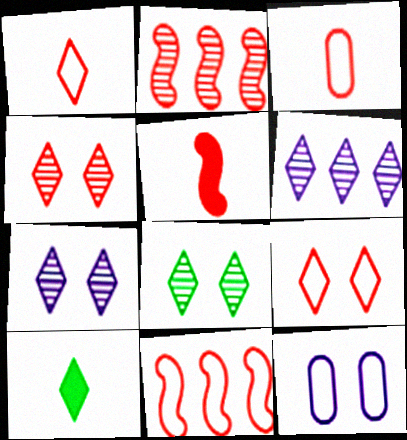[[2, 10, 12], 
[3, 9, 11], 
[4, 7, 8], 
[6, 9, 10]]